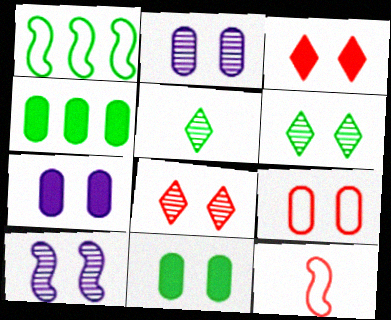[[1, 5, 11], 
[2, 9, 11]]